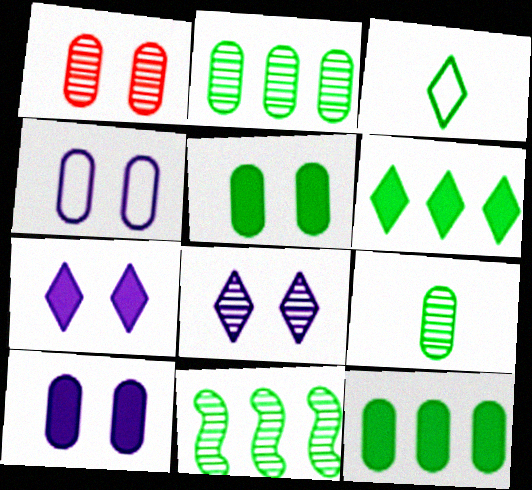[[1, 4, 5], 
[3, 5, 11]]